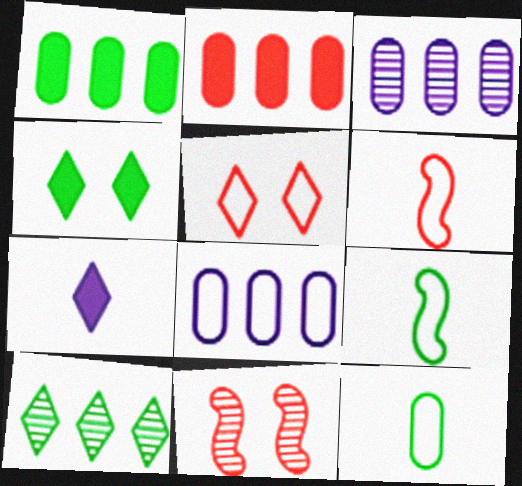[[3, 4, 6], 
[5, 7, 10], 
[5, 8, 9]]